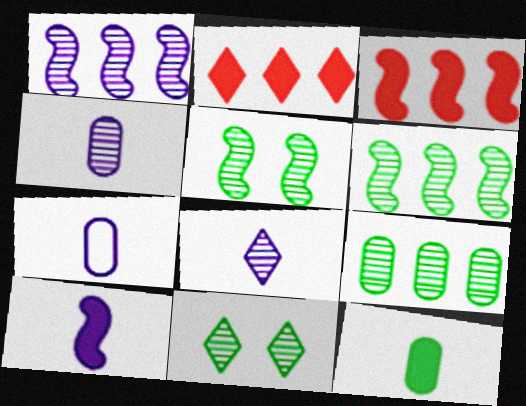[[2, 5, 7], 
[3, 7, 11], 
[7, 8, 10]]